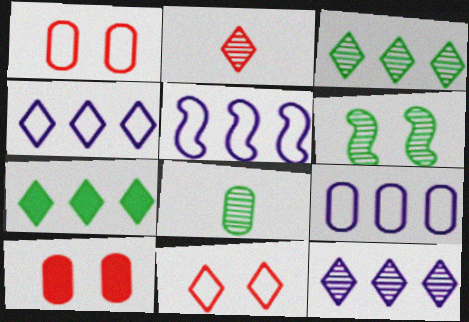[[3, 6, 8], 
[4, 5, 9], 
[8, 9, 10]]